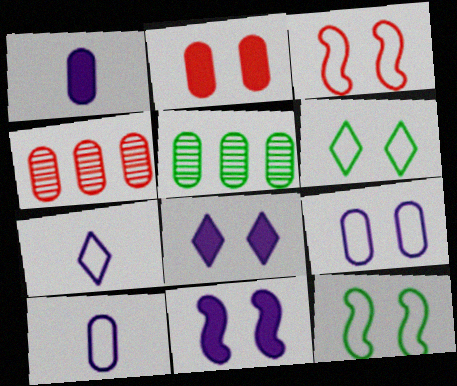[[2, 5, 10], 
[3, 6, 9]]